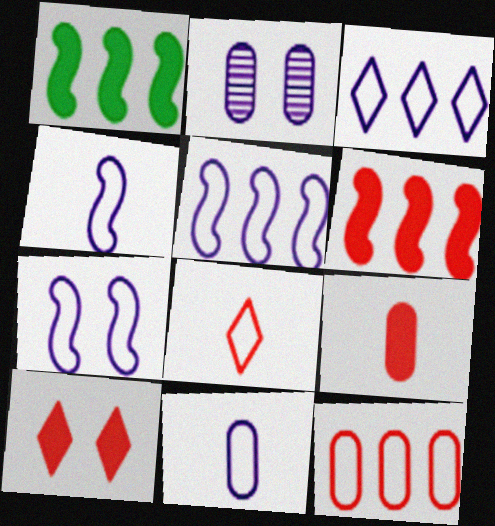[[1, 2, 8], 
[3, 7, 11], 
[4, 5, 7], 
[6, 9, 10]]